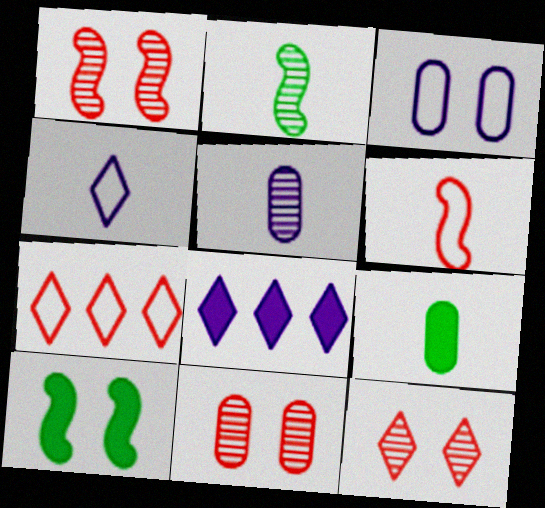[[1, 11, 12], 
[3, 10, 12], 
[5, 7, 10]]